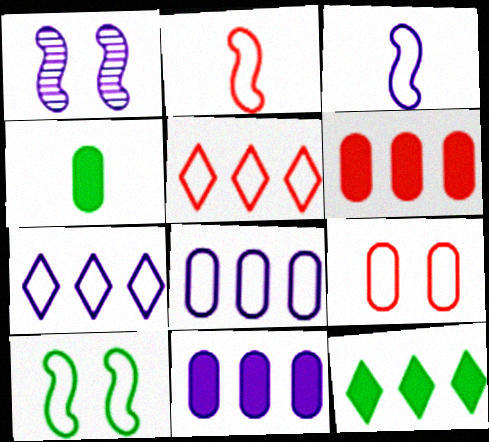[[1, 4, 5], 
[2, 5, 9]]